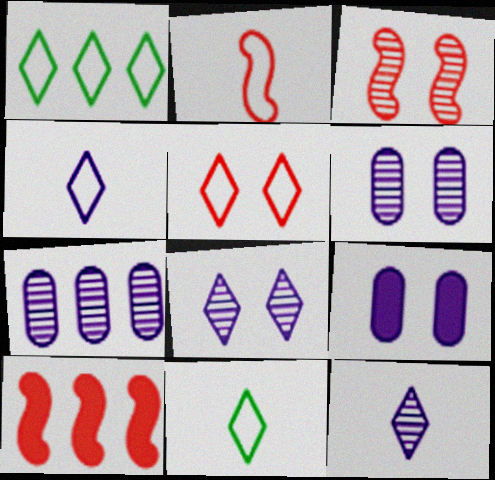[[1, 4, 5], 
[1, 7, 10], 
[2, 3, 10], 
[6, 10, 11]]